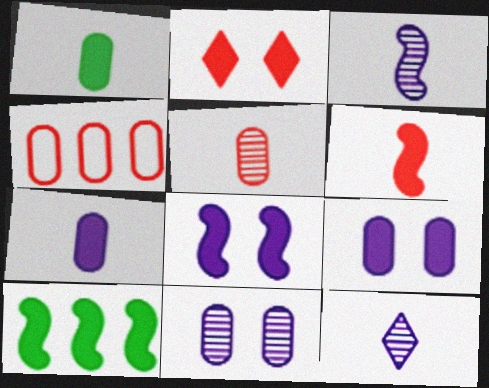[[1, 4, 11], 
[2, 7, 10], 
[6, 8, 10]]